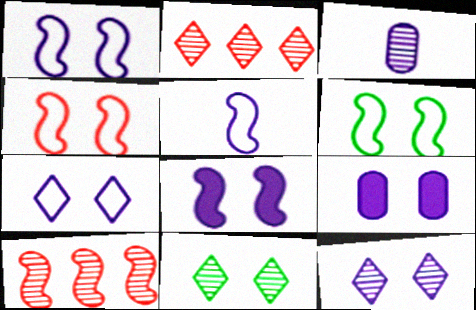[[1, 4, 6], 
[1, 9, 12], 
[3, 10, 11], 
[4, 9, 11]]